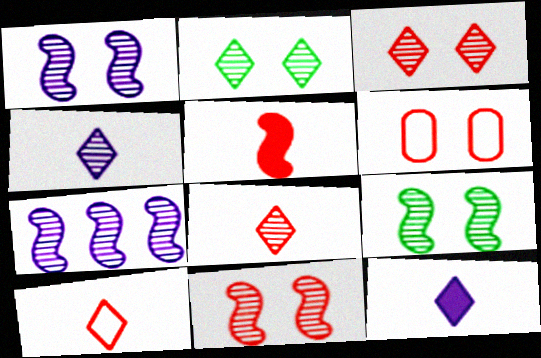[[1, 9, 11]]